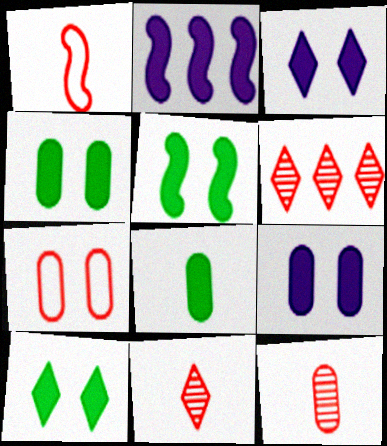[[4, 5, 10]]